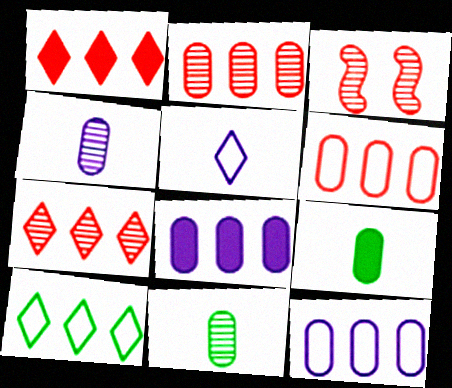[]